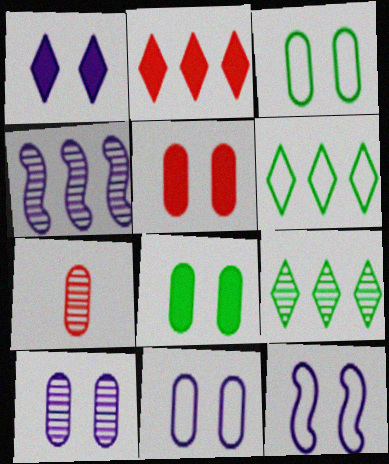[[1, 10, 12], 
[3, 5, 10]]